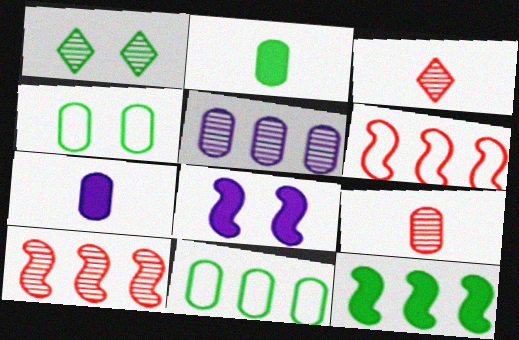[[1, 6, 7], 
[3, 8, 11]]